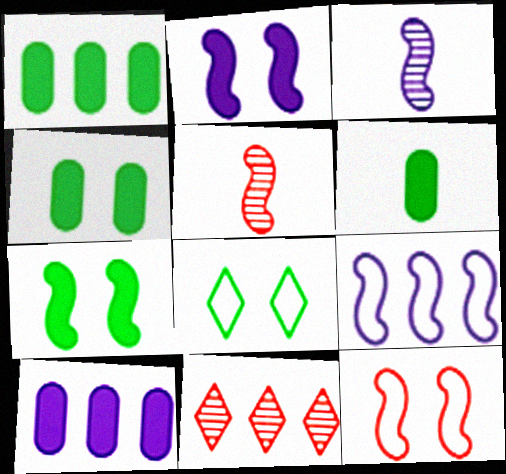[[1, 4, 6], 
[1, 9, 11], 
[2, 3, 9], 
[5, 7, 9], 
[5, 8, 10]]